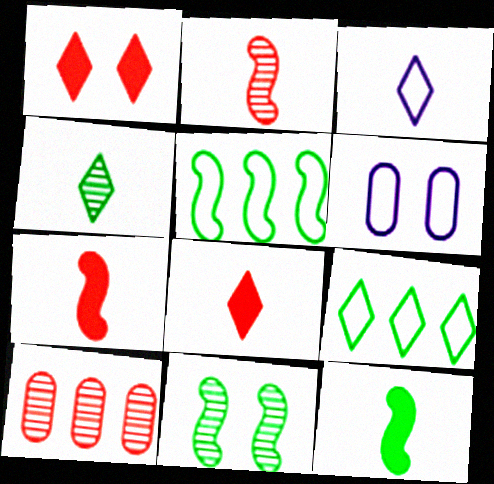[[1, 6, 11], 
[3, 4, 8], 
[5, 11, 12]]